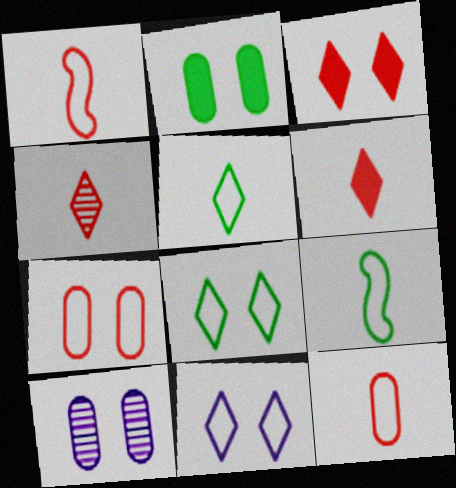[[2, 7, 10]]